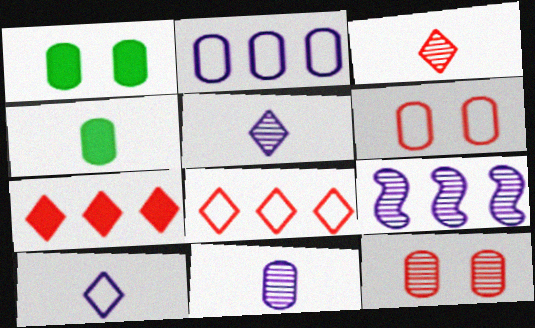[[2, 4, 12]]